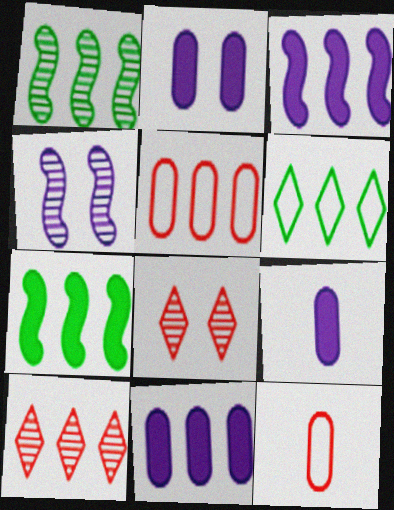[[2, 9, 11]]